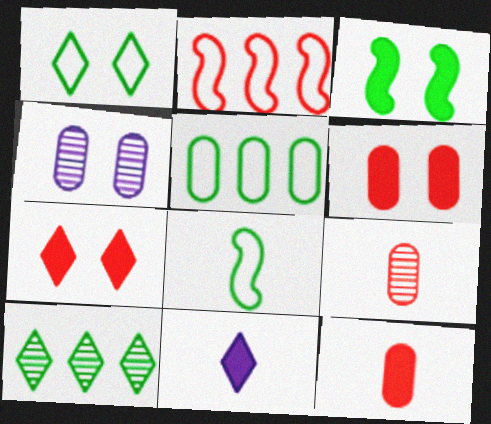[[1, 5, 8], 
[2, 7, 9], 
[4, 5, 12], 
[8, 9, 11]]